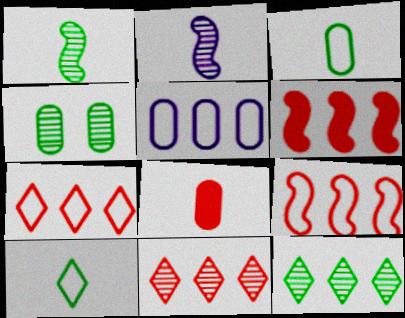[[1, 4, 12], 
[2, 4, 11], 
[2, 8, 10], 
[4, 5, 8], 
[5, 6, 12]]